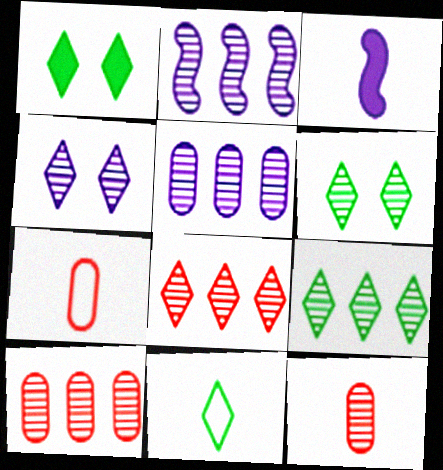[[1, 2, 7], 
[1, 9, 11], 
[2, 6, 12], 
[2, 9, 10], 
[3, 11, 12]]